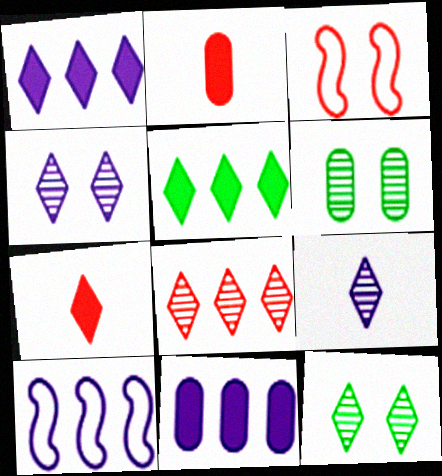[[2, 3, 8], 
[2, 10, 12], 
[6, 7, 10], 
[8, 9, 12]]